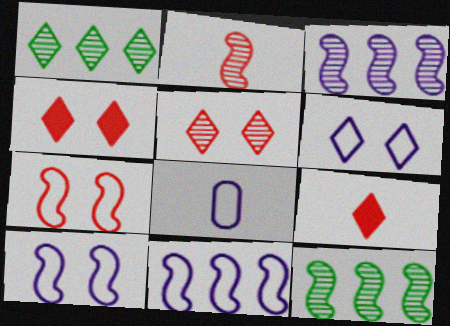[[1, 6, 9], 
[4, 8, 12], 
[6, 8, 11]]